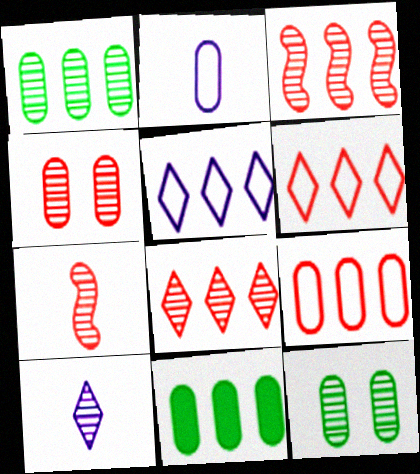[[2, 4, 11], 
[3, 5, 11], 
[3, 10, 12], 
[4, 7, 8]]